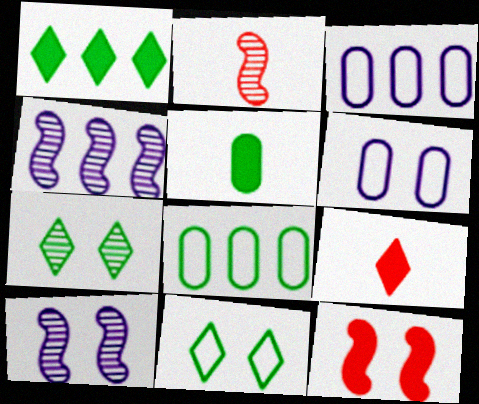[[1, 2, 6], 
[6, 7, 12], 
[8, 9, 10]]